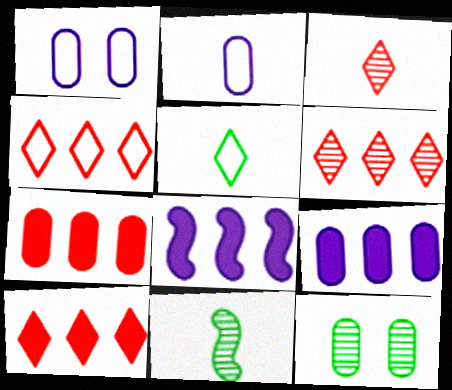[[1, 10, 11], 
[2, 7, 12], 
[4, 6, 10]]